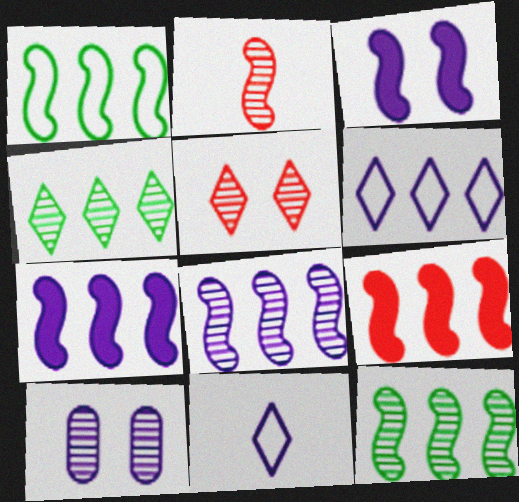[[1, 2, 3], 
[1, 8, 9], 
[2, 4, 10], 
[7, 10, 11]]